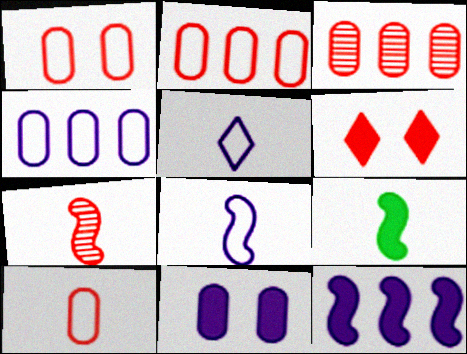[[1, 2, 10], 
[2, 6, 7], 
[7, 8, 9]]